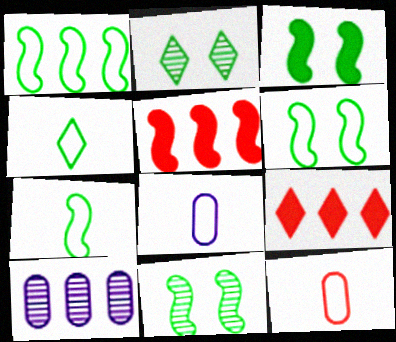[[1, 6, 7], 
[1, 9, 10], 
[2, 5, 8], 
[3, 6, 11], 
[8, 9, 11]]